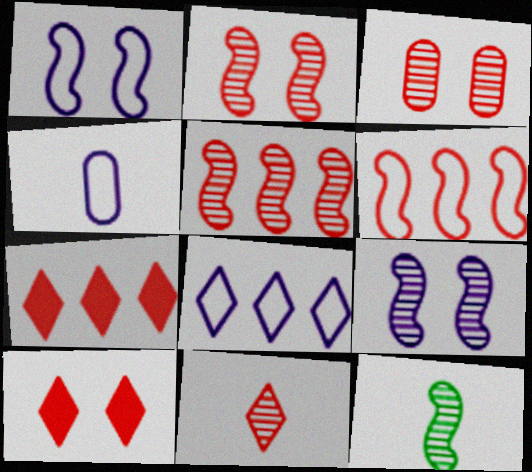[[1, 4, 8], 
[3, 5, 11], 
[5, 9, 12]]